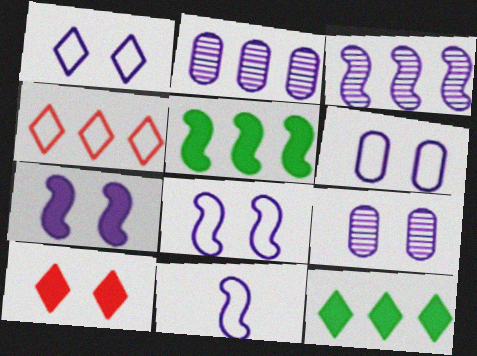[[1, 6, 8], 
[1, 7, 9], 
[2, 4, 5], 
[3, 7, 11]]